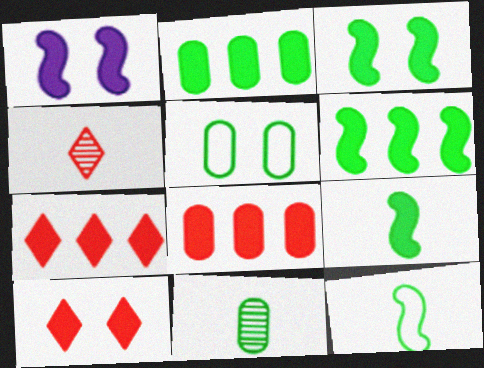[[2, 5, 11], 
[3, 6, 9]]